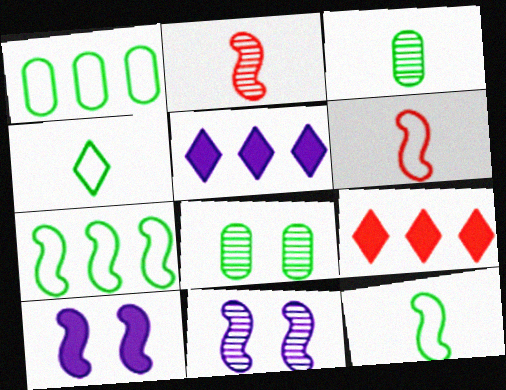[[2, 7, 10], 
[5, 6, 8]]